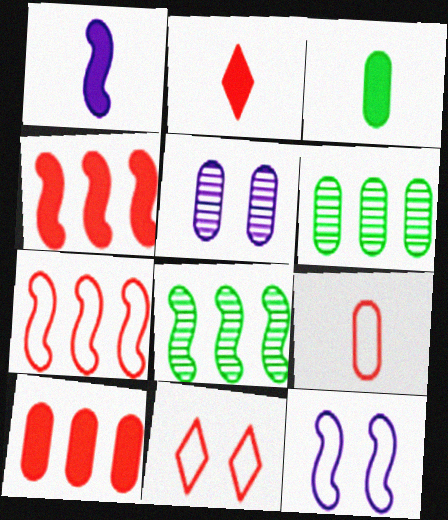[[1, 2, 3], 
[1, 6, 11], 
[2, 6, 12], 
[7, 9, 11]]